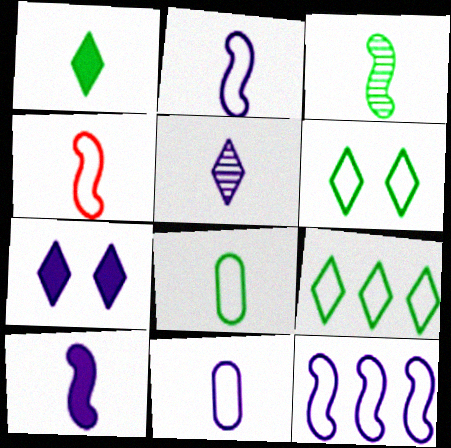[[1, 3, 8], 
[3, 4, 10], 
[5, 10, 11]]